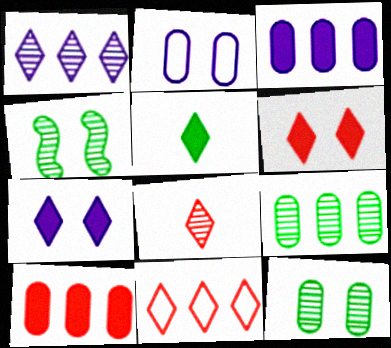[[2, 4, 6], 
[6, 8, 11]]